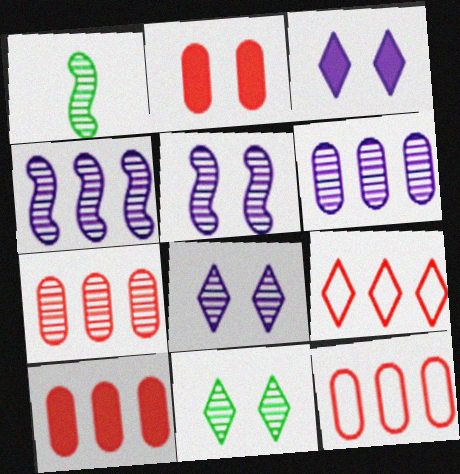[[1, 3, 12], 
[1, 7, 8], 
[7, 10, 12]]